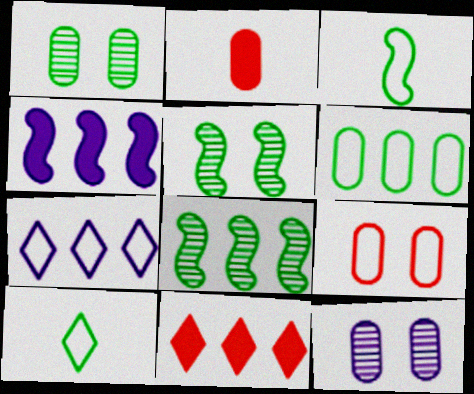[[2, 5, 7], 
[2, 6, 12], 
[3, 7, 9], 
[3, 11, 12]]